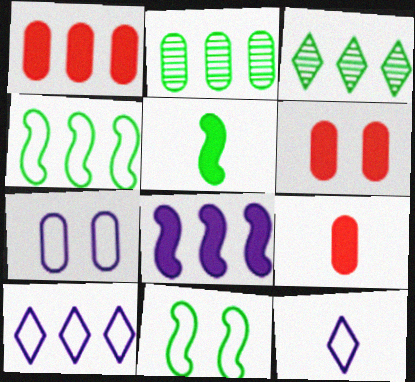[[1, 6, 9], 
[2, 7, 9]]